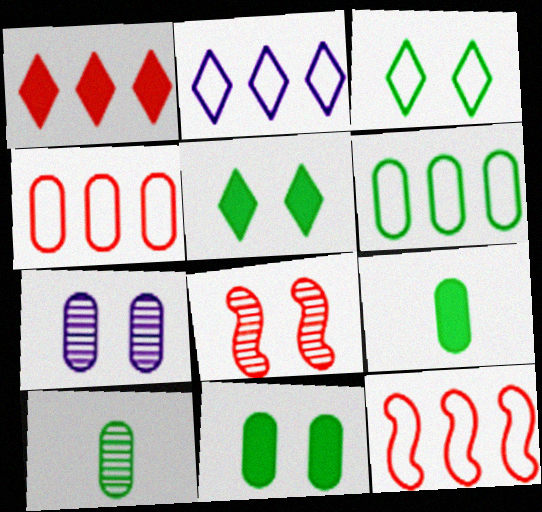[[2, 6, 12], 
[2, 8, 9], 
[4, 7, 9], 
[6, 10, 11]]